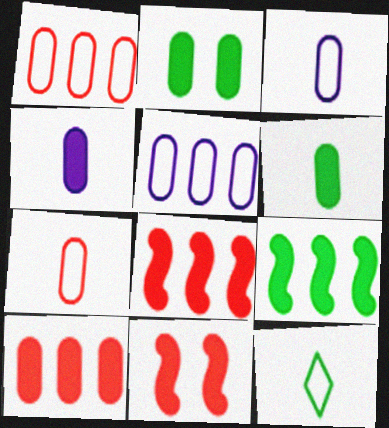[[2, 4, 10]]